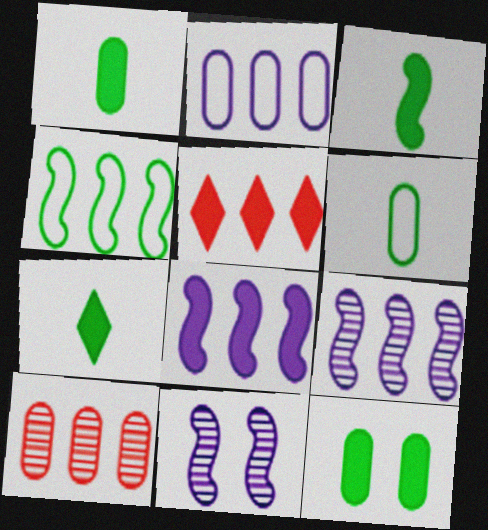[[1, 3, 7], 
[5, 6, 11]]